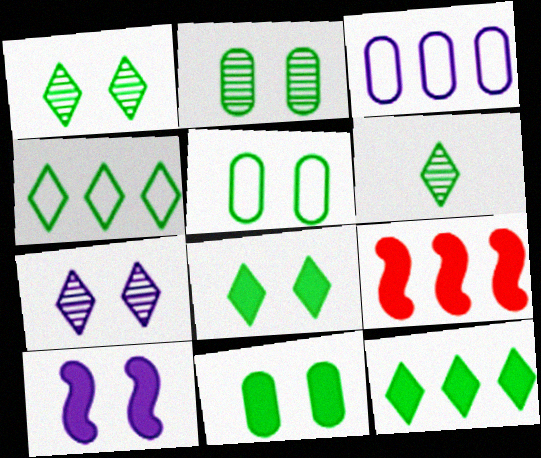[[2, 5, 11], 
[4, 6, 8]]